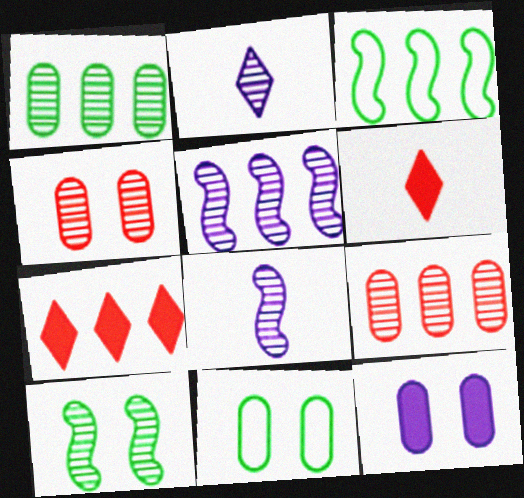[[2, 9, 10], 
[4, 11, 12], 
[5, 6, 11], 
[7, 8, 11]]